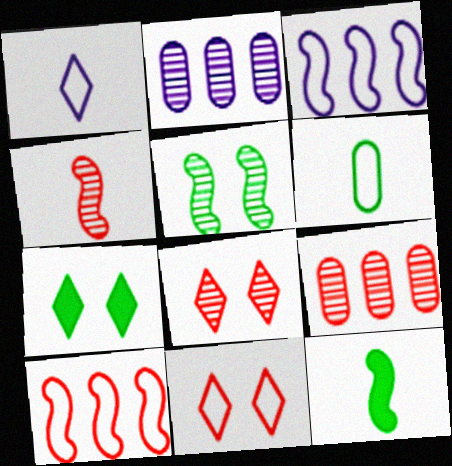[[2, 11, 12], 
[3, 6, 11], 
[4, 8, 9]]